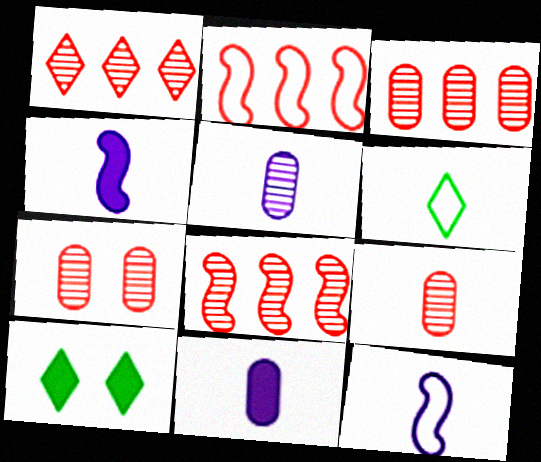[[1, 3, 8], 
[2, 5, 10], 
[3, 7, 9], 
[3, 10, 12], 
[4, 6, 9]]